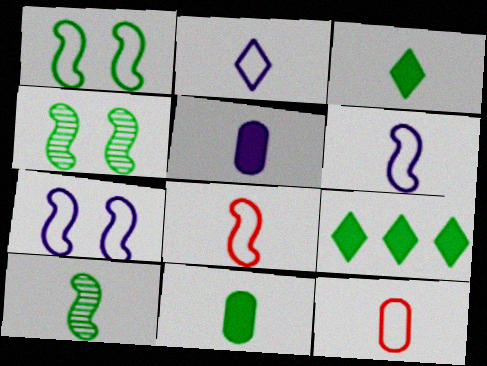[]